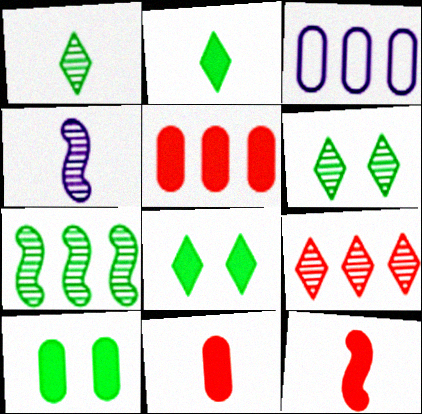[[3, 6, 12]]